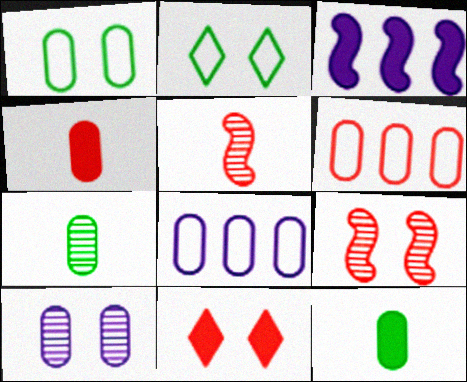[[3, 11, 12], 
[5, 6, 11], 
[6, 10, 12]]